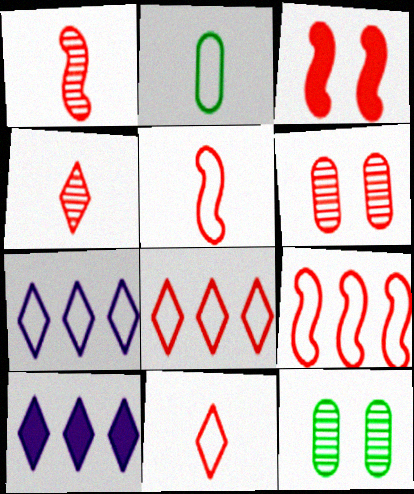[[1, 3, 9], 
[5, 10, 12]]